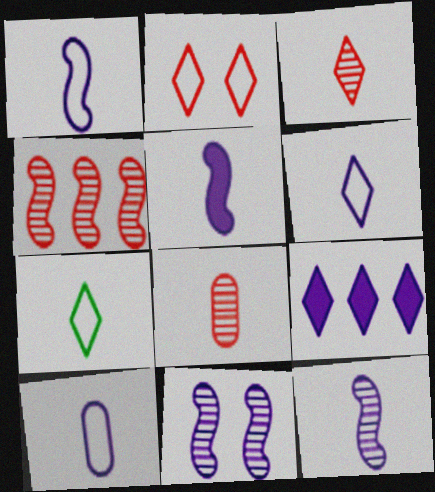[[1, 5, 12], 
[1, 6, 10], 
[5, 7, 8], 
[9, 10, 11]]